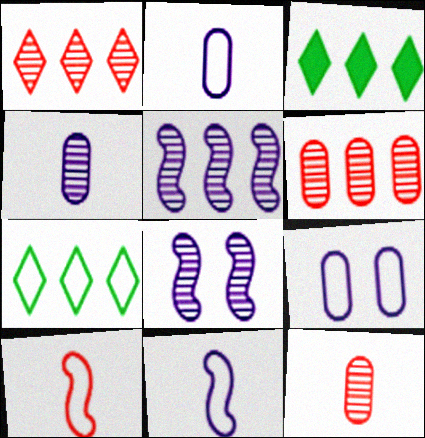[[7, 9, 10]]